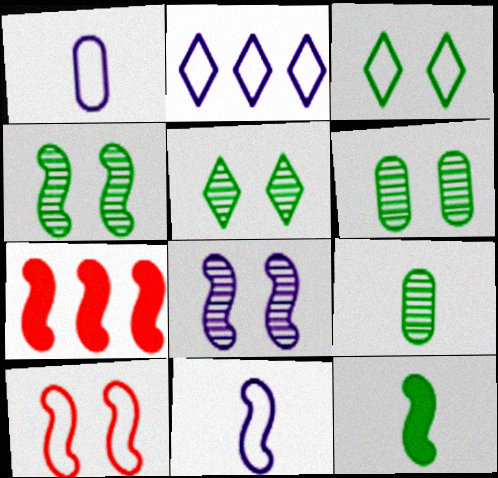[[1, 5, 7], 
[4, 5, 6], 
[4, 7, 11]]